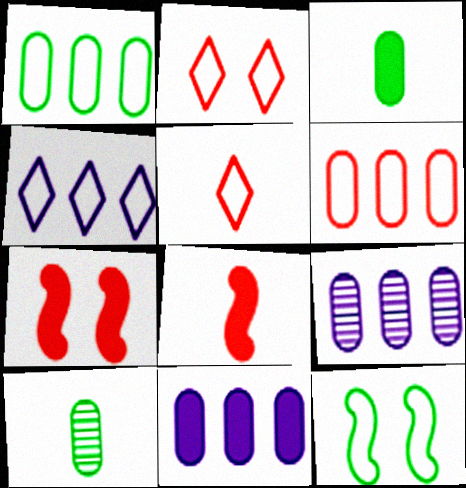[[4, 7, 10]]